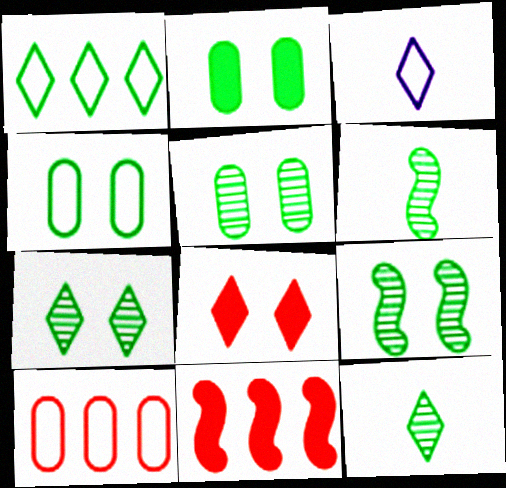[[1, 2, 6], 
[2, 4, 5], 
[3, 5, 11], 
[5, 7, 9]]